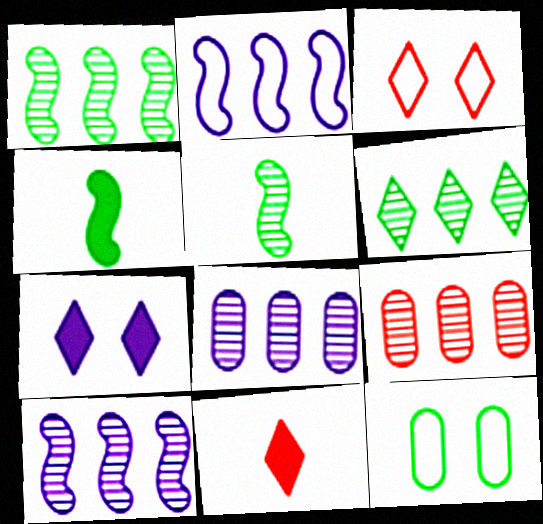[[3, 4, 8], 
[4, 6, 12], 
[6, 9, 10], 
[10, 11, 12]]